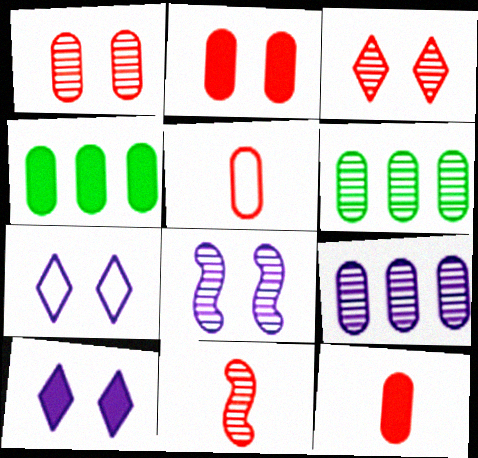[[4, 7, 11]]